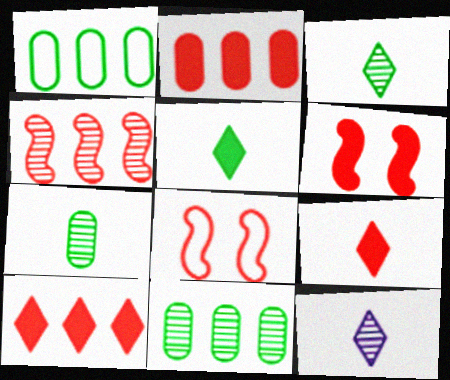[[1, 6, 12], 
[2, 6, 9]]